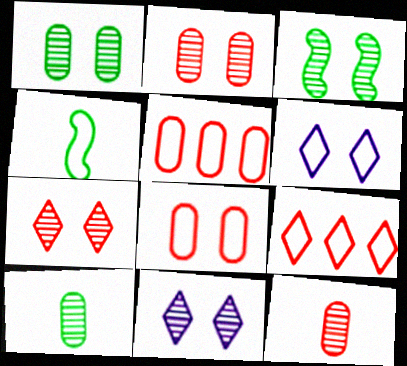[[2, 3, 11], 
[4, 5, 6]]